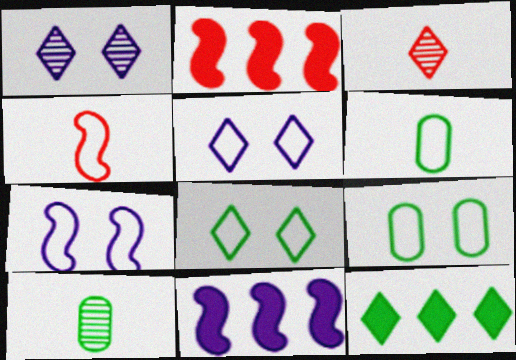[[1, 2, 6], 
[2, 5, 10], 
[3, 5, 12], 
[3, 9, 11]]